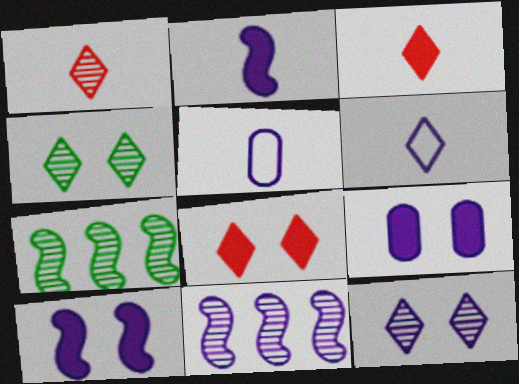[[5, 7, 8], 
[6, 9, 11]]